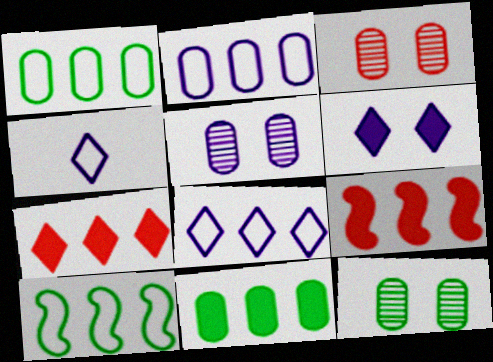[[3, 5, 12], 
[4, 9, 12]]